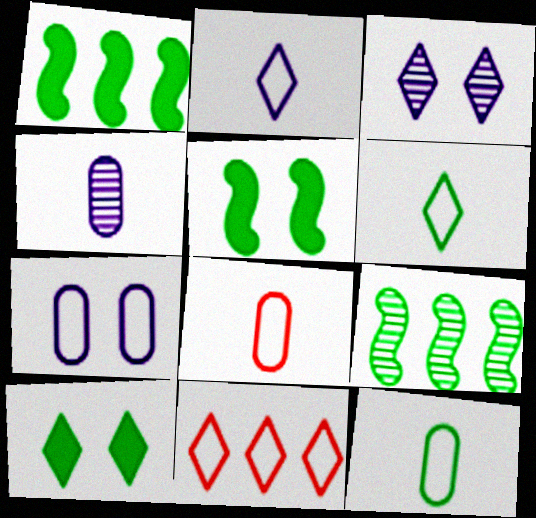[[1, 3, 8], 
[4, 5, 11], 
[9, 10, 12]]